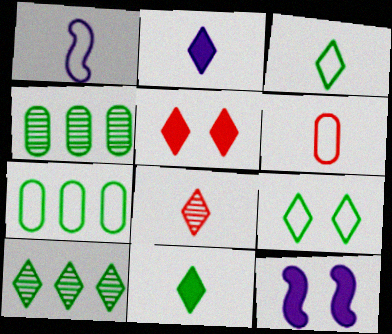[[1, 3, 6], 
[1, 4, 5], 
[2, 3, 8], 
[6, 10, 12], 
[7, 8, 12], 
[9, 10, 11]]